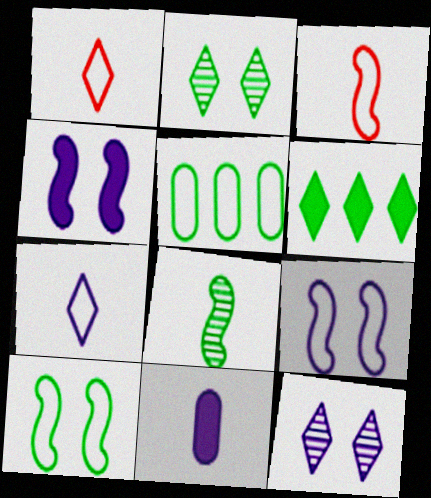[[1, 5, 9], 
[1, 6, 12], 
[1, 8, 11]]